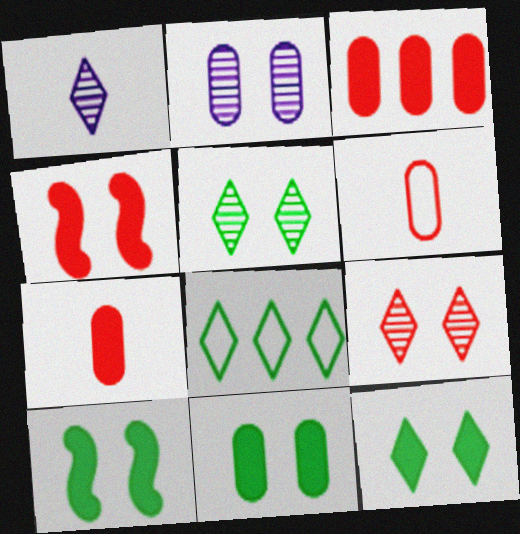[[10, 11, 12]]